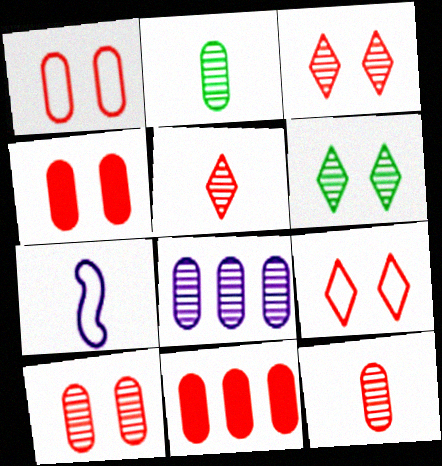[[1, 4, 10], 
[1, 11, 12], 
[2, 8, 10], 
[6, 7, 11]]